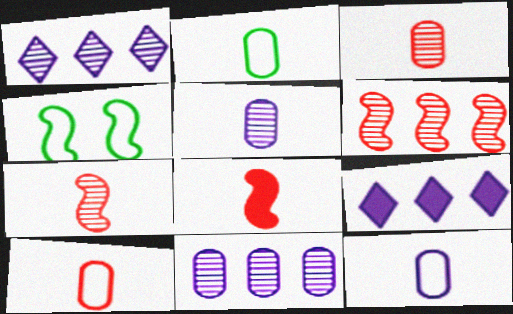[[2, 10, 12], 
[3, 4, 9]]